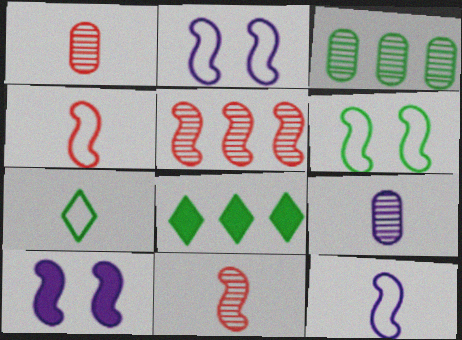[[1, 2, 8]]